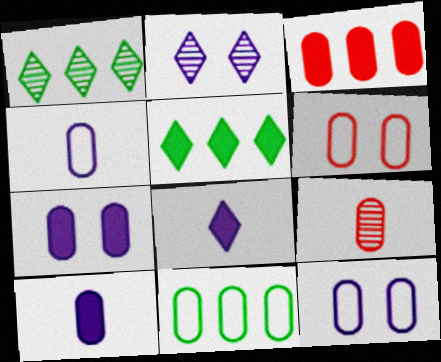[[3, 6, 9], 
[4, 6, 11], 
[7, 9, 11]]